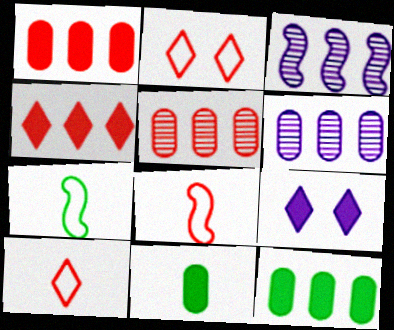[[2, 3, 11], 
[5, 7, 9]]